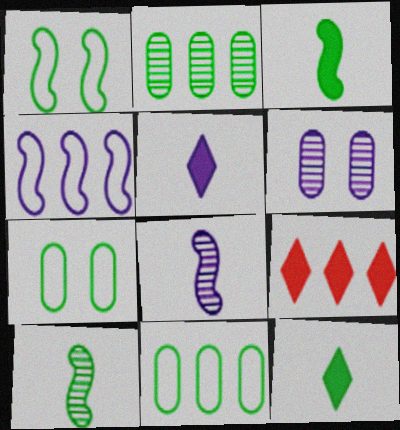[[1, 2, 12], 
[2, 4, 9], 
[4, 5, 6], 
[7, 8, 9]]